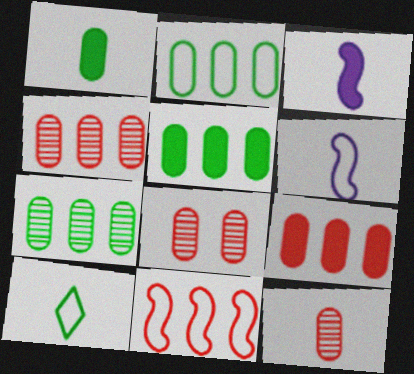[[2, 5, 7], 
[3, 10, 12], 
[4, 8, 12]]